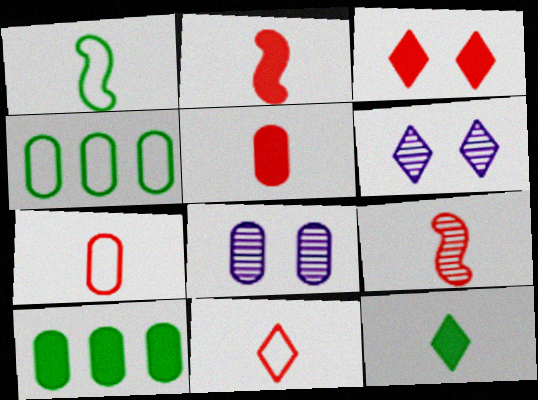[[2, 4, 6], 
[4, 5, 8], 
[5, 9, 11], 
[7, 8, 10]]